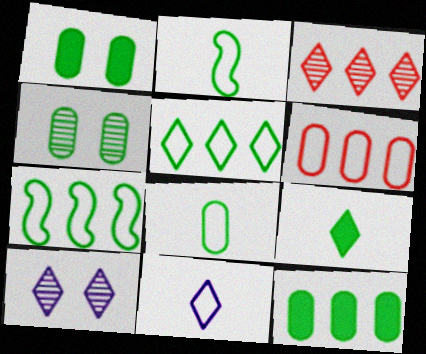[[4, 7, 9], 
[4, 8, 12]]